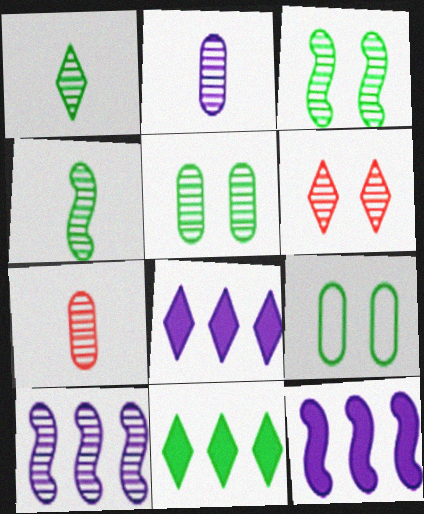[[4, 9, 11]]